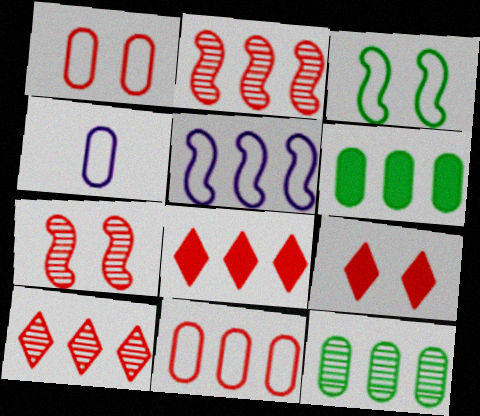[[1, 7, 9], 
[2, 8, 11], 
[5, 6, 10], 
[5, 8, 12]]